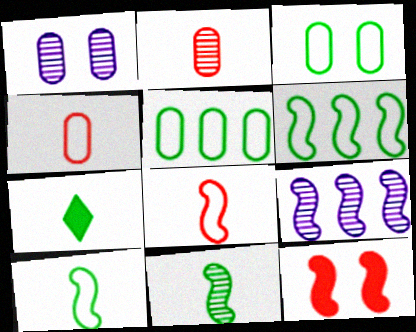[[9, 10, 12]]